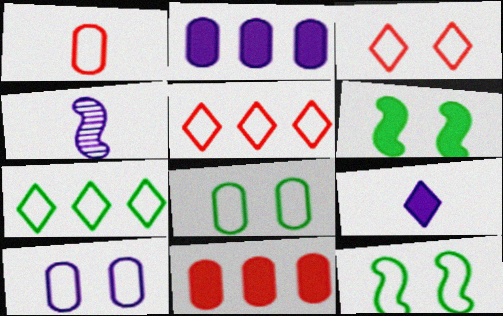[[3, 10, 12], 
[6, 9, 11]]